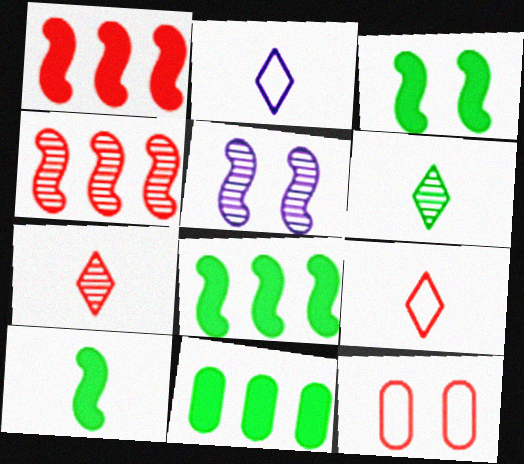[[1, 7, 12], 
[3, 8, 10], 
[5, 9, 11]]